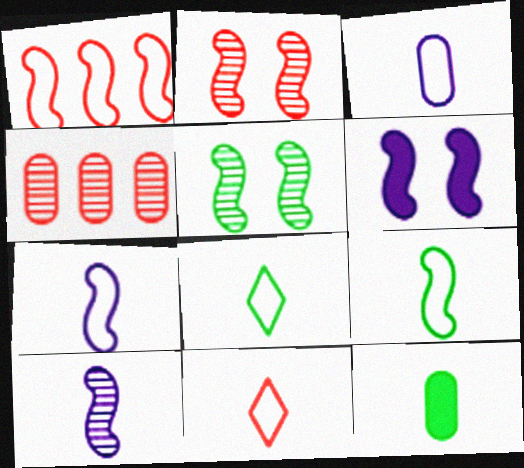[[3, 9, 11], 
[4, 6, 8], 
[10, 11, 12]]